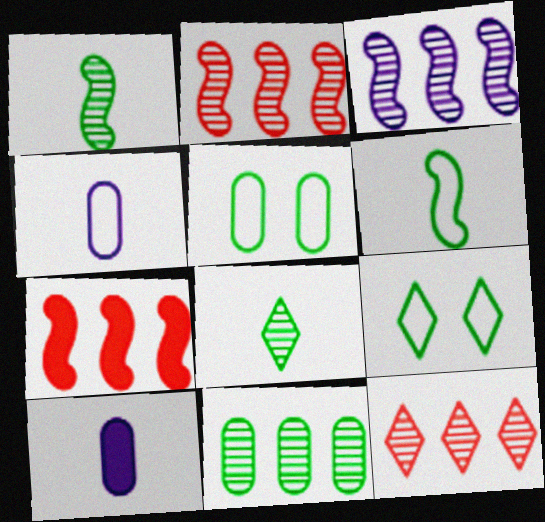[[2, 9, 10], 
[3, 11, 12]]